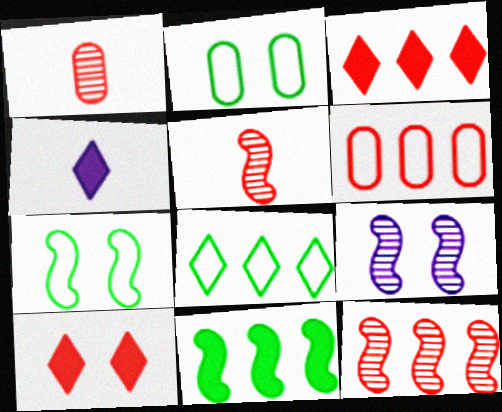[[2, 4, 12], 
[2, 9, 10], 
[3, 6, 12], 
[5, 6, 10]]